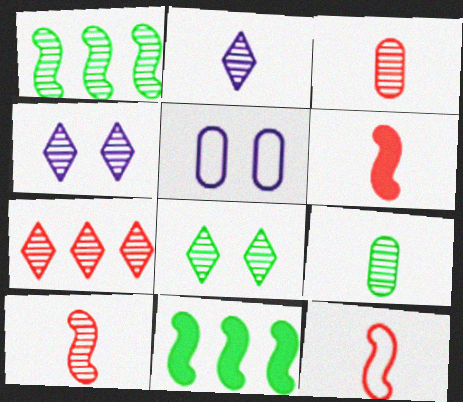[[1, 3, 4], 
[1, 8, 9], 
[2, 7, 8], 
[2, 9, 10], 
[6, 10, 12]]